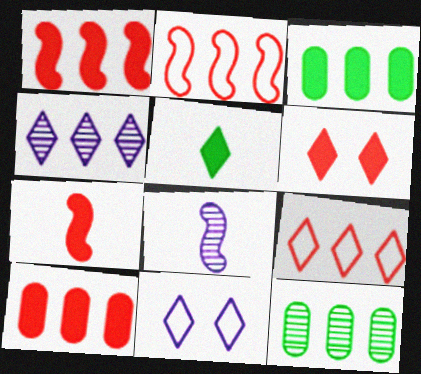[[2, 3, 4], 
[6, 7, 10], 
[7, 11, 12]]